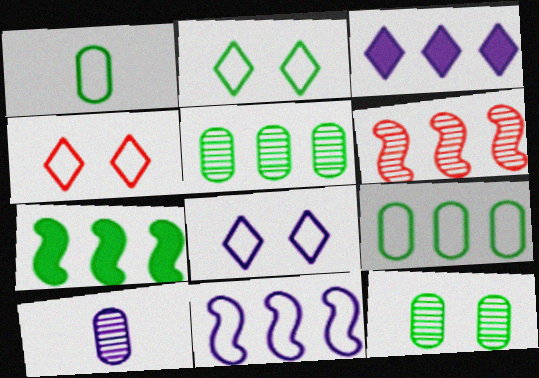[[1, 4, 11], 
[2, 4, 8], 
[3, 6, 9], 
[4, 7, 10], 
[6, 7, 11]]